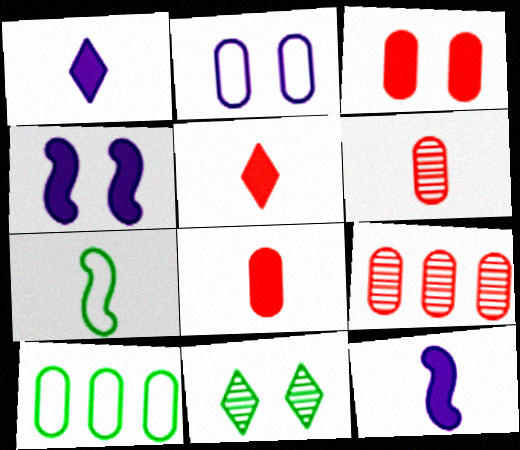[[1, 6, 7]]